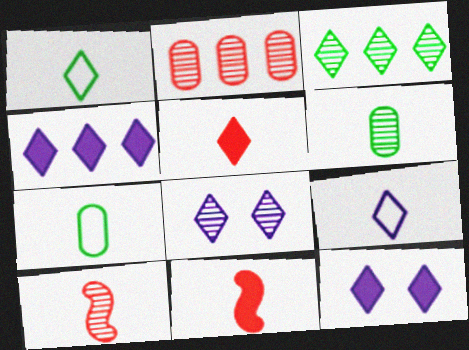[[4, 8, 9], 
[6, 9, 11]]